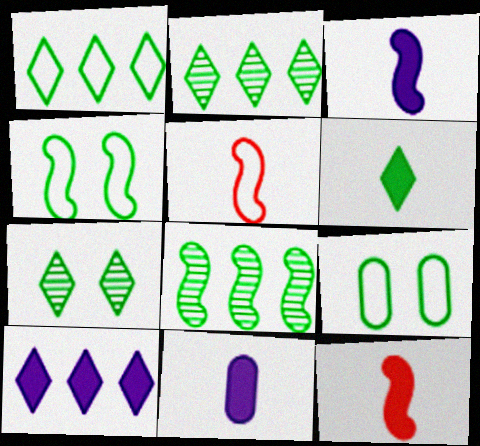[[1, 6, 7], 
[6, 8, 9], 
[6, 11, 12]]